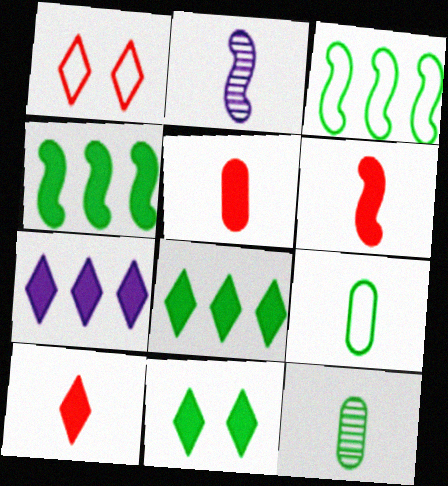[[2, 9, 10], 
[3, 11, 12], 
[5, 6, 10], 
[7, 10, 11]]